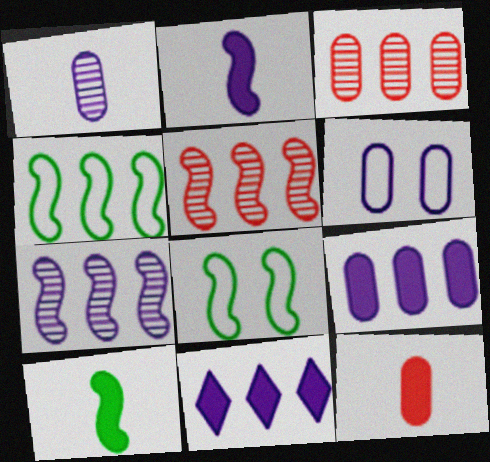[[1, 6, 9], 
[2, 5, 8], 
[3, 4, 11]]